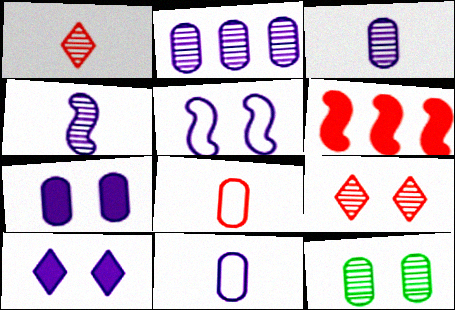[[2, 7, 11], 
[6, 8, 9]]